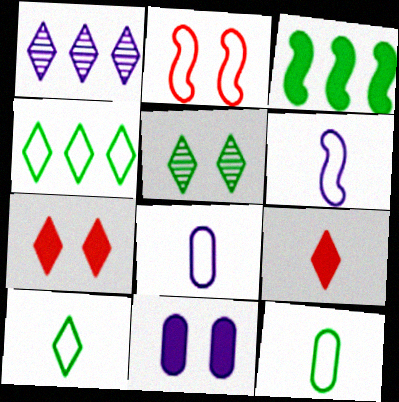[[1, 6, 11], 
[1, 7, 10], 
[2, 4, 8], 
[2, 5, 11], 
[3, 5, 12], 
[3, 9, 11]]